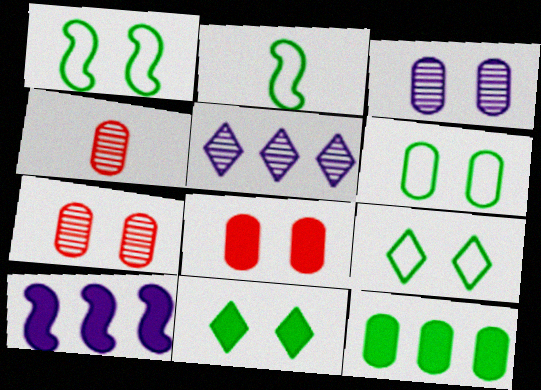[[1, 6, 9], 
[2, 5, 8], 
[3, 6, 8], 
[4, 9, 10]]